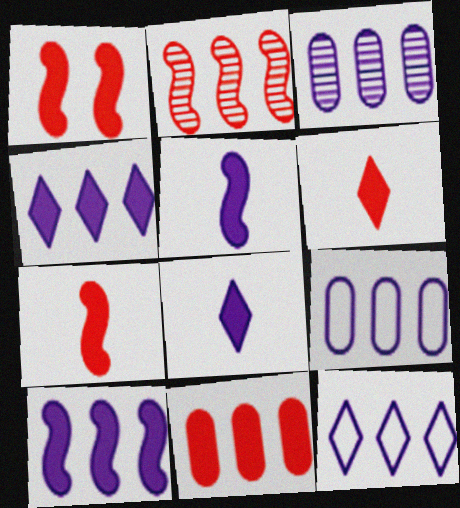[[1, 6, 11], 
[3, 10, 12]]